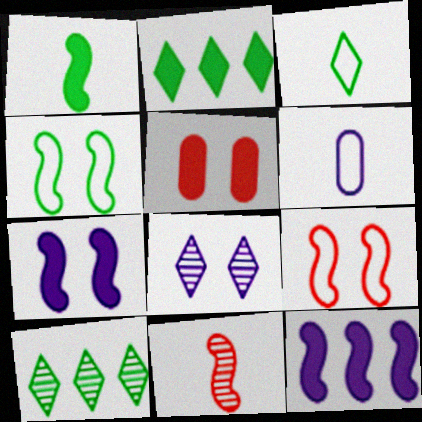[[4, 5, 8], 
[4, 11, 12], 
[6, 8, 12]]